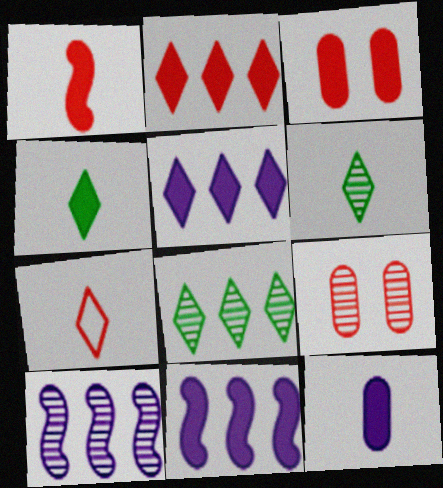[[1, 2, 3], 
[1, 4, 12], 
[3, 4, 11], 
[6, 9, 10]]